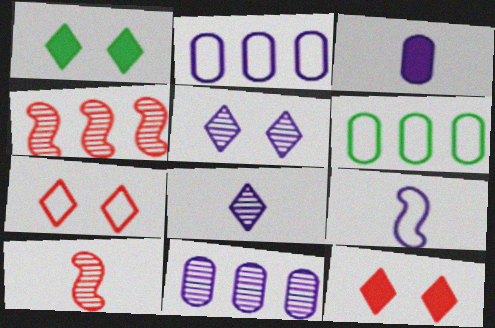[[1, 2, 10], 
[1, 5, 7], 
[3, 8, 9], 
[6, 7, 9]]